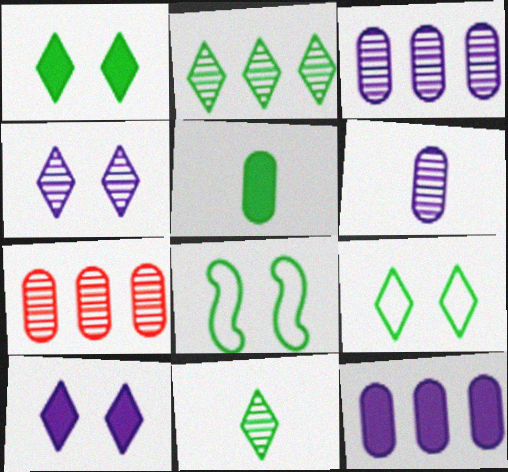[[2, 5, 8]]